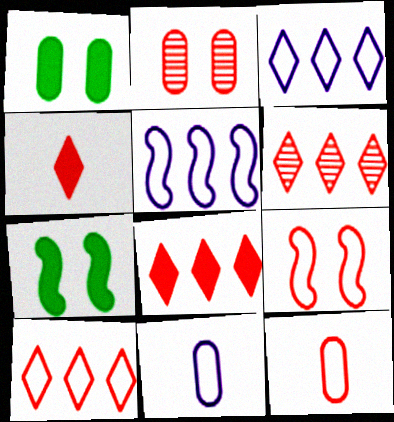[[6, 7, 11], 
[6, 8, 10], 
[9, 10, 12]]